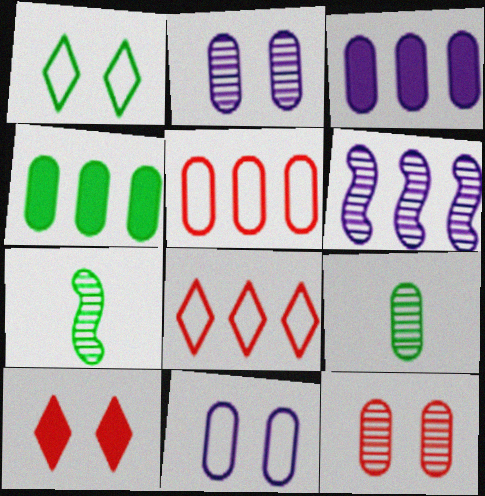[[1, 4, 7], 
[4, 6, 8]]